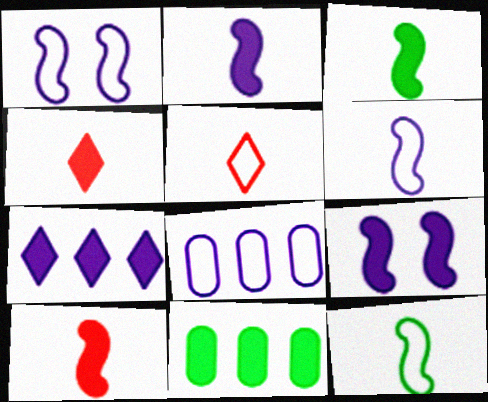[[2, 3, 10], 
[4, 9, 11]]